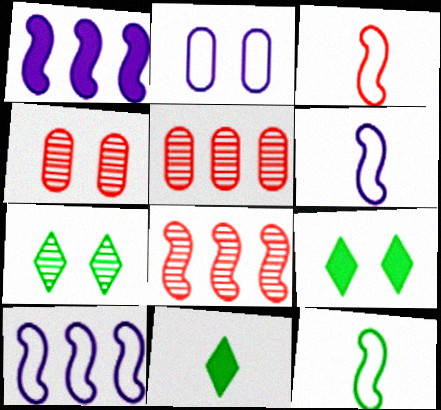[[2, 8, 11], 
[3, 6, 12], 
[4, 10, 11], 
[5, 6, 9]]